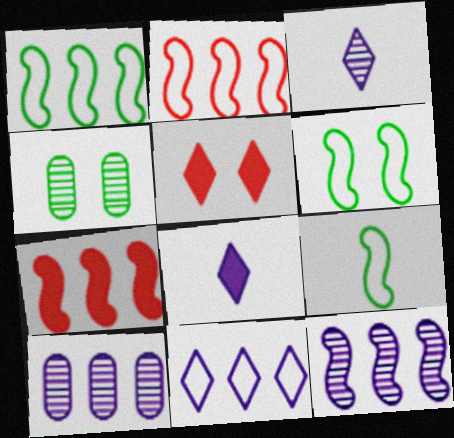[[1, 6, 9], 
[1, 7, 12], 
[2, 4, 8], 
[5, 9, 10]]